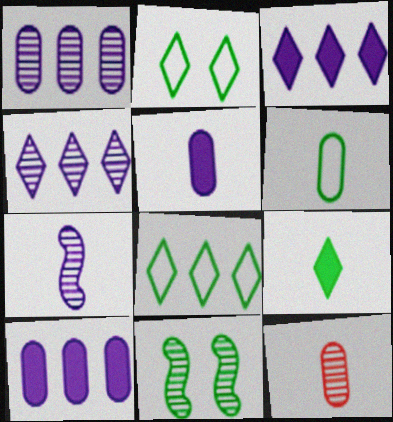[[4, 11, 12], 
[5, 6, 12]]